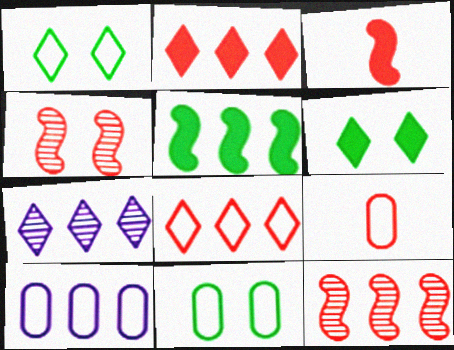[[2, 4, 9], 
[3, 7, 11], 
[9, 10, 11]]